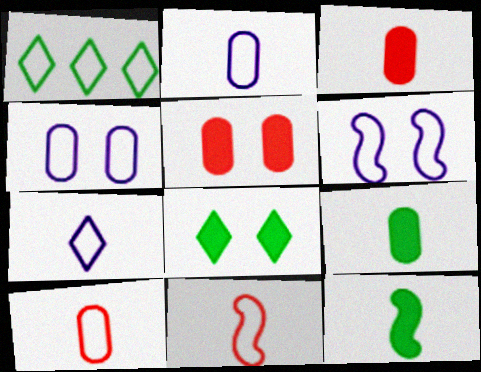[[1, 4, 11], 
[1, 6, 10]]